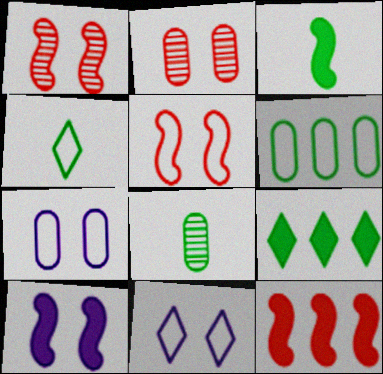[[3, 4, 8], 
[3, 10, 12], 
[8, 11, 12]]